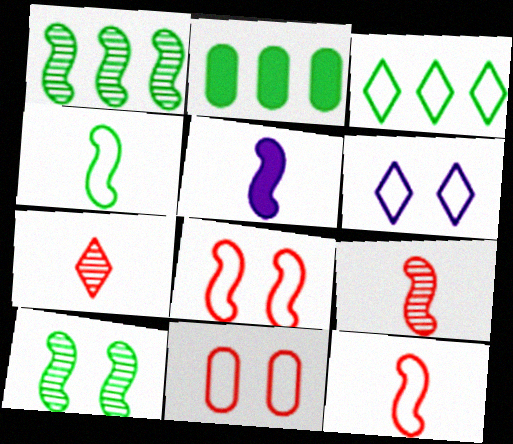[[1, 2, 3], 
[1, 5, 8], 
[2, 6, 9], 
[4, 5, 9]]